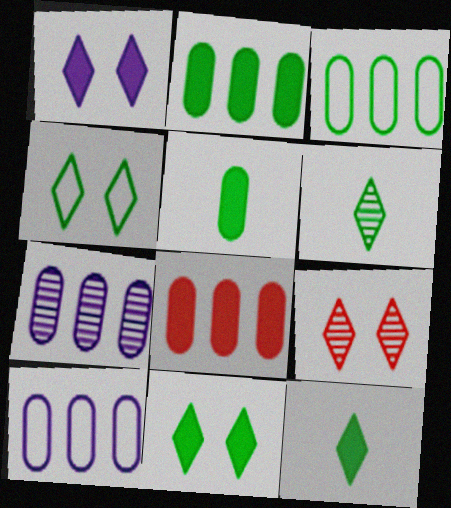[[1, 4, 9], 
[3, 7, 8]]